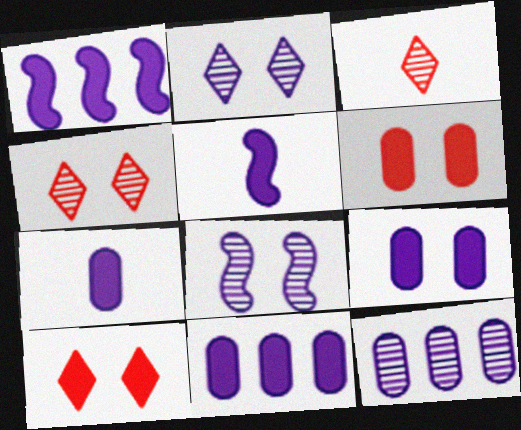[[7, 9, 11]]